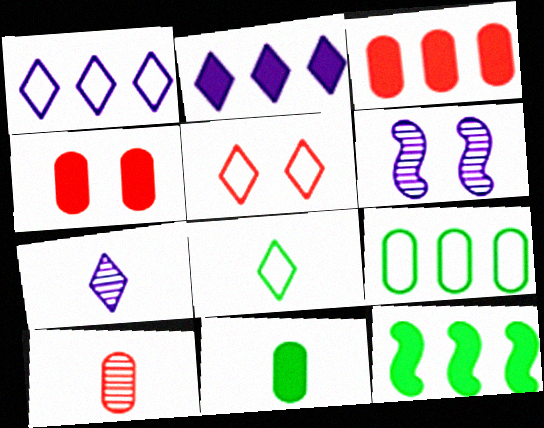[[1, 5, 8], 
[2, 3, 12], 
[3, 6, 8]]